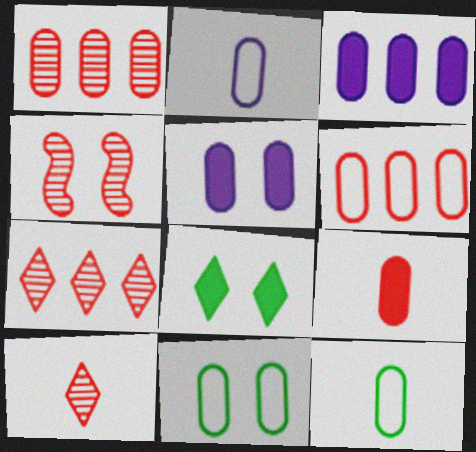[[1, 4, 10], 
[1, 5, 12], 
[2, 6, 11]]